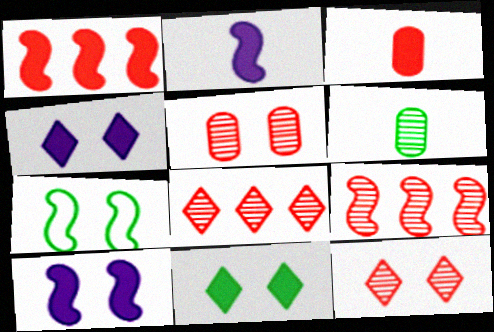[[2, 7, 9], 
[4, 5, 7]]